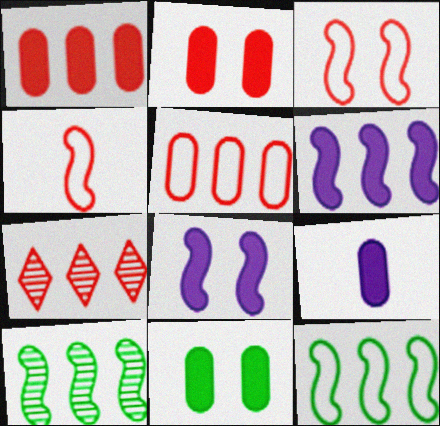[[1, 9, 11], 
[2, 4, 7], 
[4, 8, 10]]